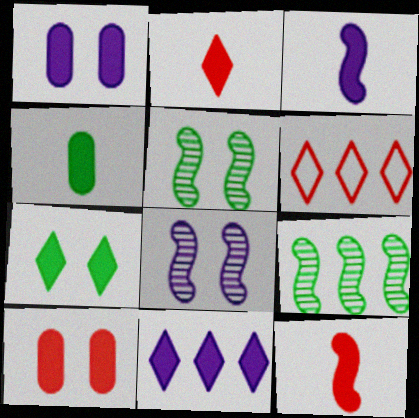[[1, 3, 11], 
[2, 3, 4], 
[2, 7, 11], 
[4, 6, 8]]